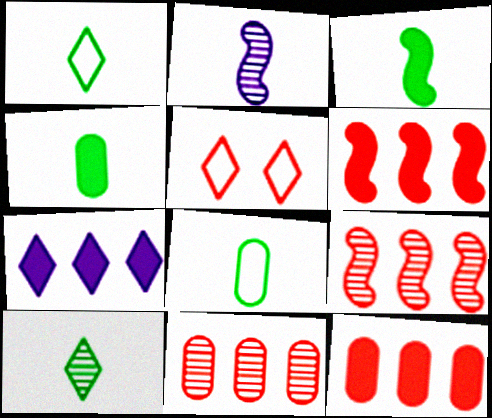[[3, 8, 10], 
[5, 7, 10]]